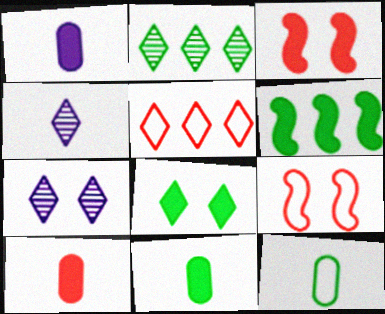[[1, 2, 9], 
[1, 10, 11], 
[4, 5, 8], 
[6, 8, 11]]